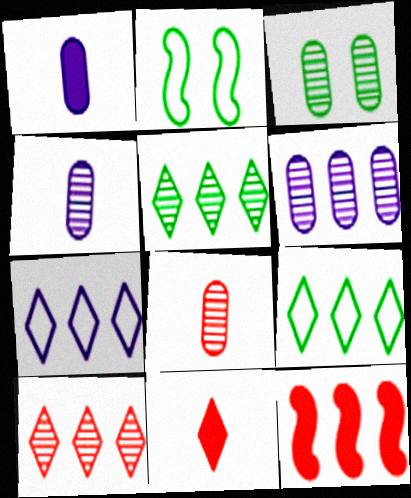[[1, 2, 10], 
[2, 6, 11], 
[3, 6, 8], 
[6, 9, 12]]